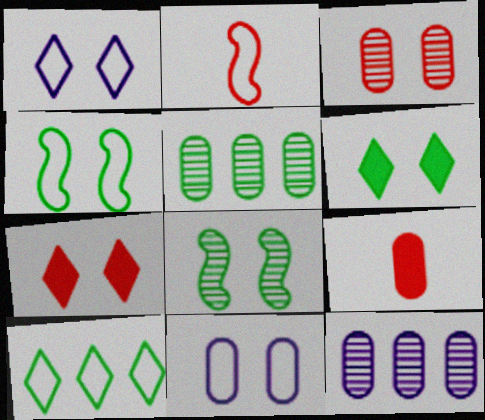[[2, 6, 12], 
[2, 10, 11], 
[5, 9, 11], 
[7, 8, 11]]